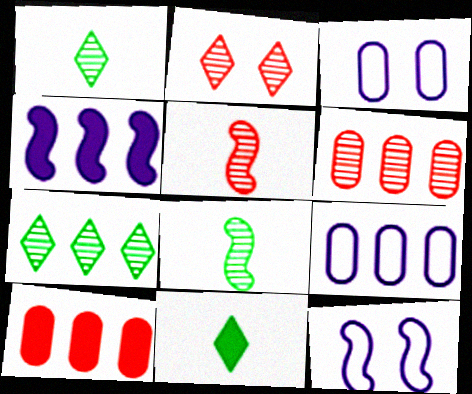[[1, 10, 12], 
[2, 5, 6], 
[6, 11, 12]]